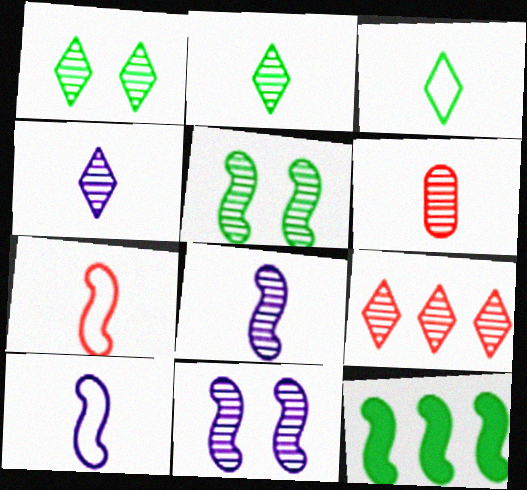[[1, 4, 9], 
[2, 6, 8], 
[7, 11, 12]]